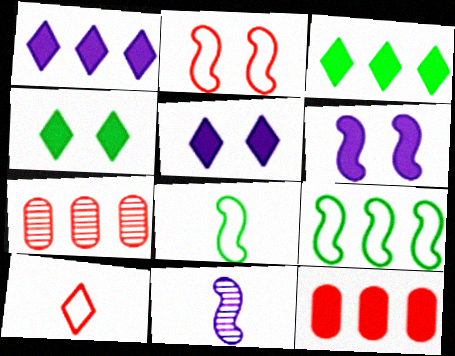[[1, 7, 9], 
[5, 7, 8]]